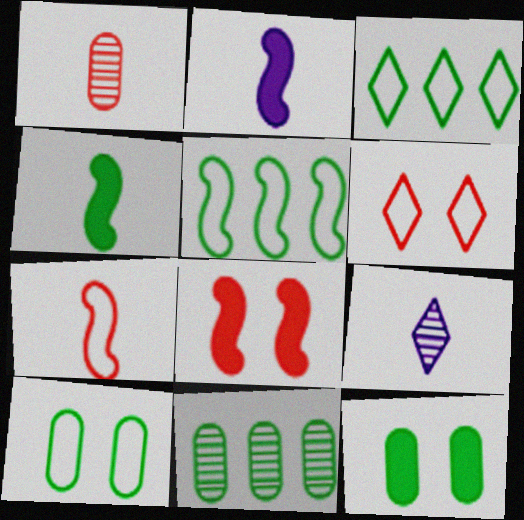[[2, 6, 11]]